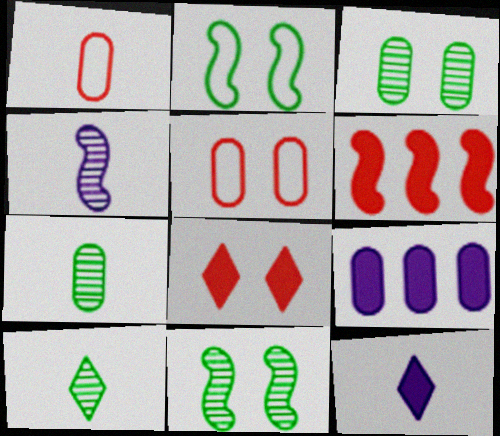[[1, 3, 9], 
[2, 4, 6], 
[5, 7, 9]]